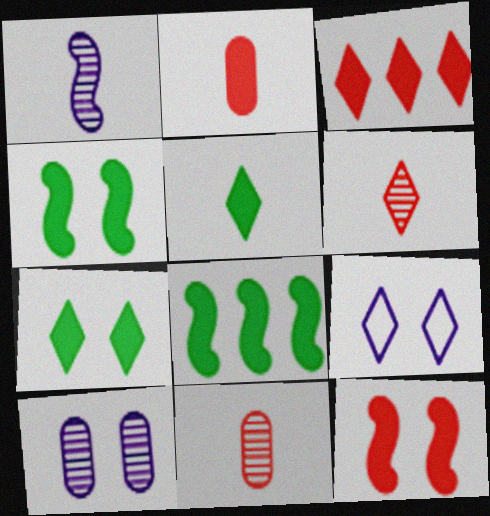[[2, 3, 12], 
[8, 9, 11]]